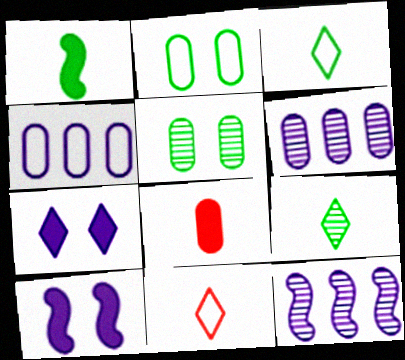[[2, 6, 8], 
[4, 5, 8]]